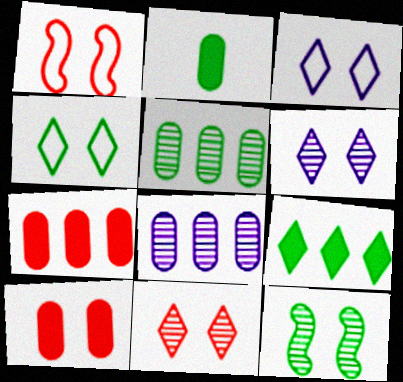[[1, 10, 11], 
[3, 10, 12]]